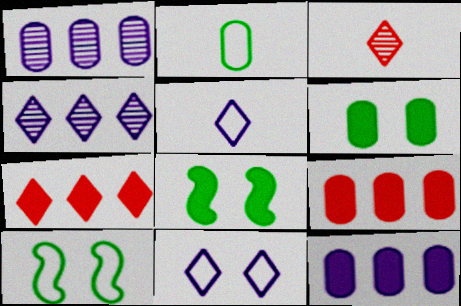[[3, 10, 12]]